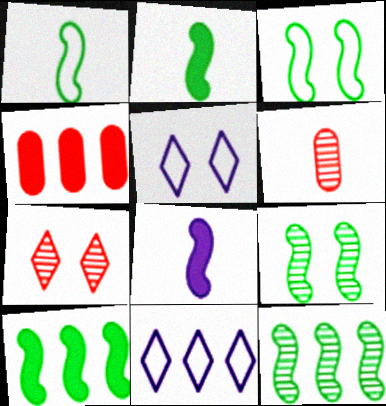[[1, 9, 10], 
[2, 3, 12], 
[4, 11, 12], 
[5, 6, 10]]